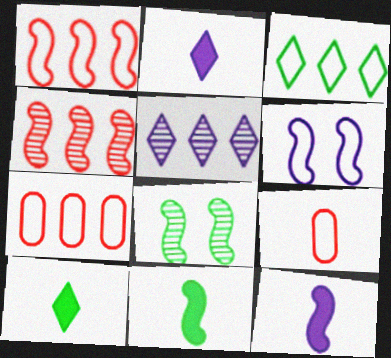[[1, 8, 12], 
[2, 7, 8], 
[3, 6, 9], 
[4, 6, 11]]